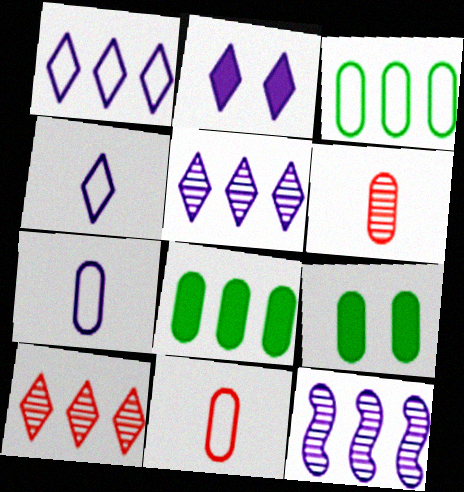[[2, 4, 5], 
[2, 7, 12]]